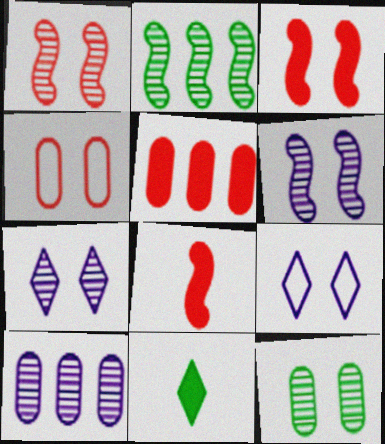[[1, 7, 12], 
[3, 9, 12]]